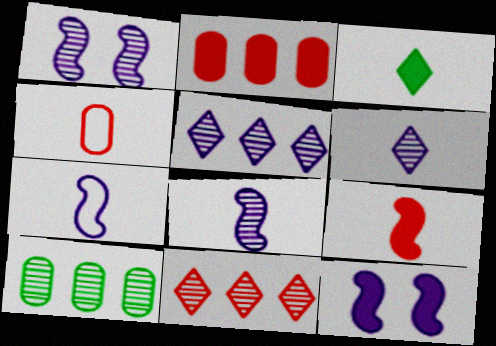[[2, 3, 12], 
[3, 4, 8]]